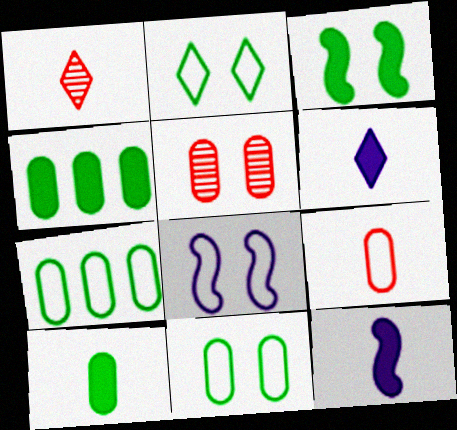[[1, 4, 8]]